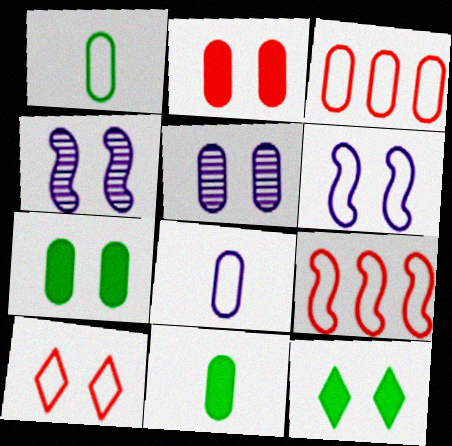[[3, 5, 11], 
[4, 7, 10]]